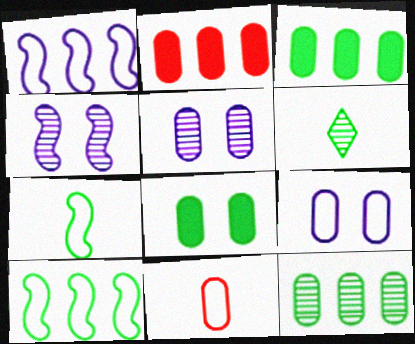[[3, 5, 11], 
[6, 8, 10]]